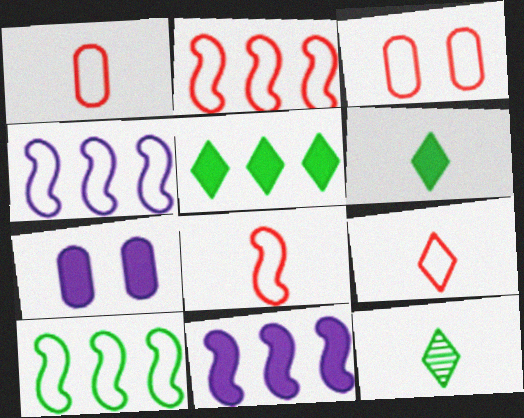[[1, 8, 9], 
[2, 3, 9], 
[2, 4, 10], 
[2, 7, 12], 
[3, 11, 12]]